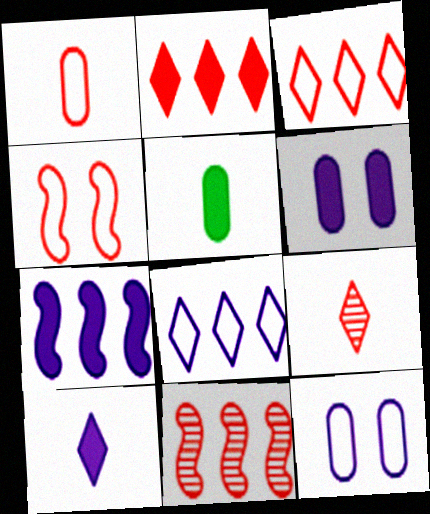[[1, 3, 4], 
[6, 7, 10]]